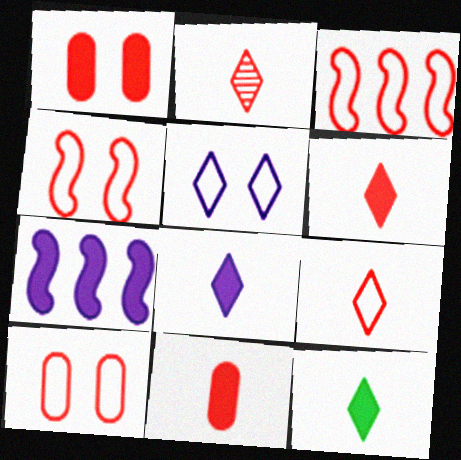[[1, 2, 3], 
[1, 7, 12], 
[2, 6, 9], 
[3, 9, 10], 
[6, 8, 12]]